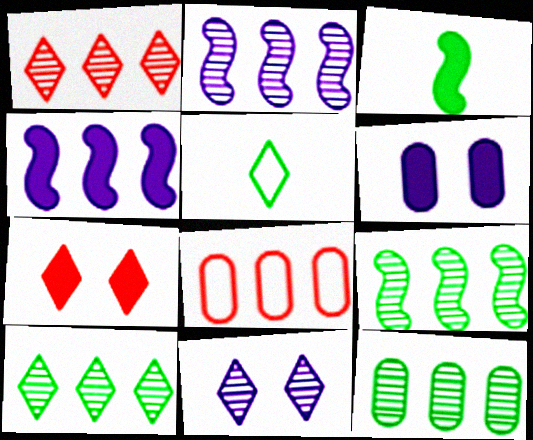[[1, 2, 12], 
[3, 8, 11], 
[4, 8, 10], 
[9, 10, 12]]